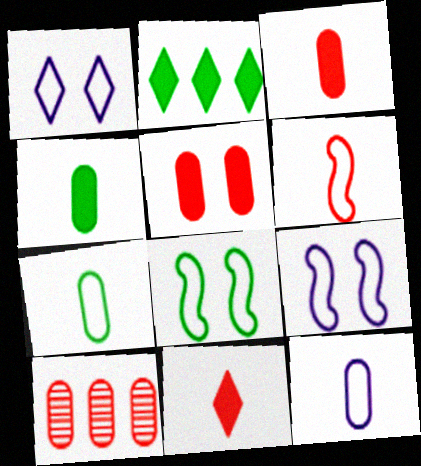[]